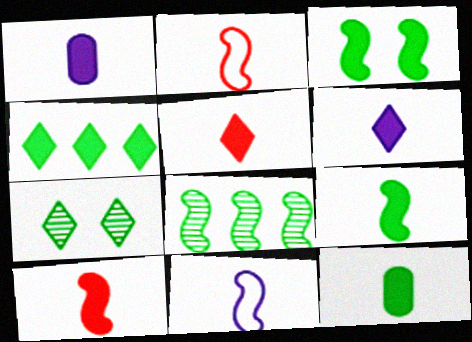[[1, 5, 9], 
[3, 4, 12], 
[6, 10, 12]]